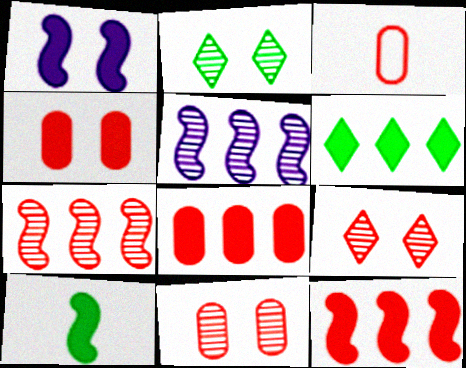[[1, 10, 12], 
[3, 8, 11], 
[3, 9, 12]]